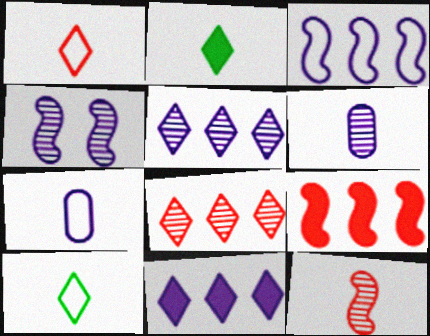[[2, 7, 12], 
[4, 5, 6], 
[4, 7, 11]]